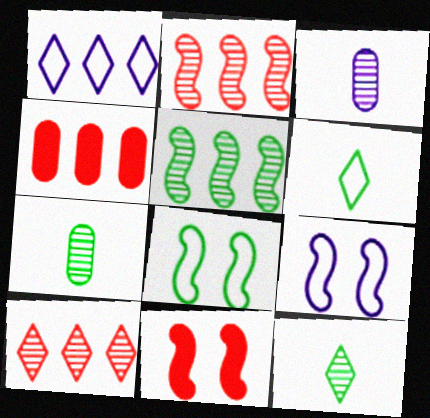[[1, 4, 5], 
[1, 7, 11], 
[4, 9, 12]]